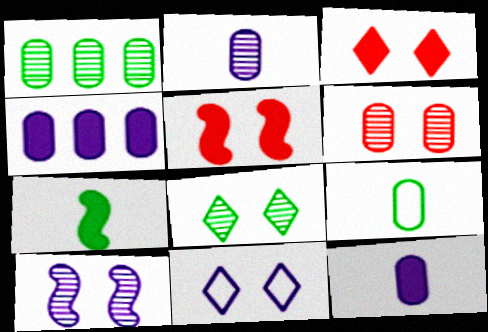[[1, 2, 6], 
[3, 4, 7], 
[3, 8, 11], 
[4, 6, 9], 
[6, 8, 10]]